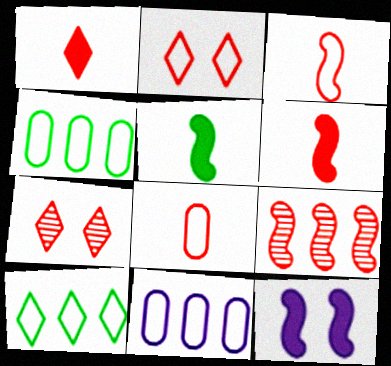[[5, 7, 11]]